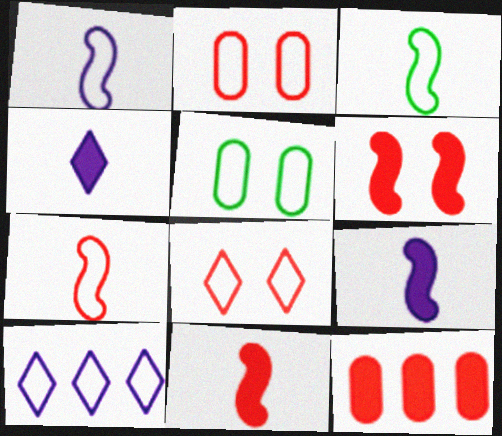[[1, 3, 7], 
[2, 3, 10], 
[5, 7, 10]]